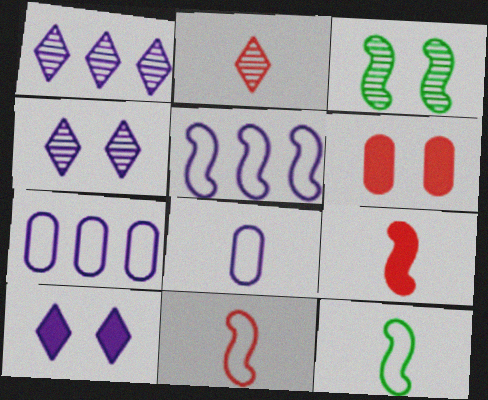[[1, 6, 12], 
[3, 5, 9]]